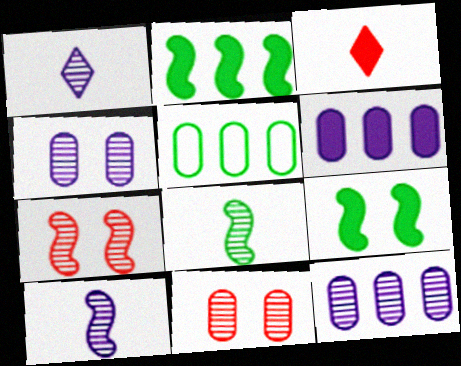[[3, 6, 9]]